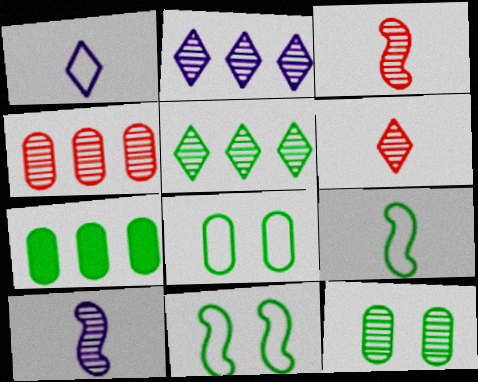[[2, 3, 12]]